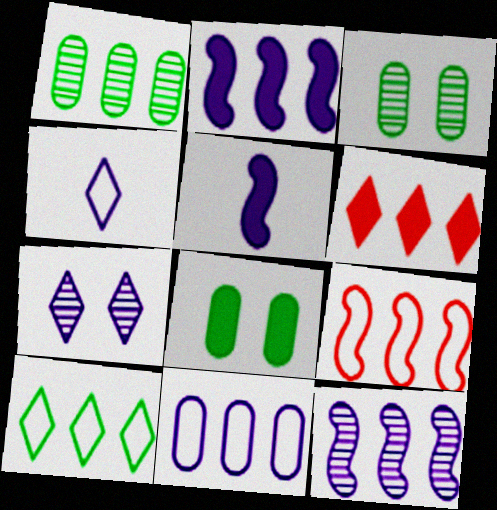[[5, 6, 8], 
[5, 7, 11], 
[9, 10, 11]]